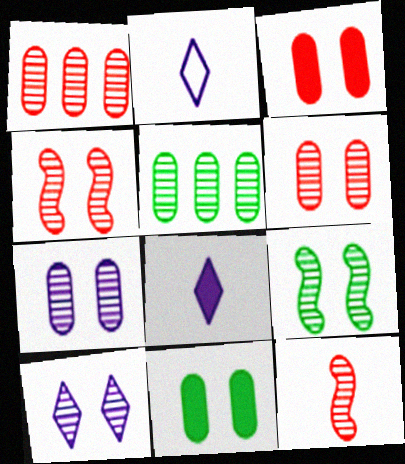[[5, 10, 12], 
[6, 9, 10]]